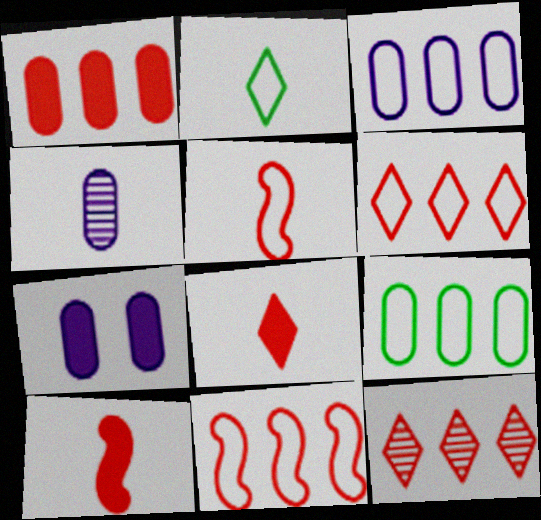[[1, 11, 12], 
[2, 4, 10], 
[3, 4, 7]]